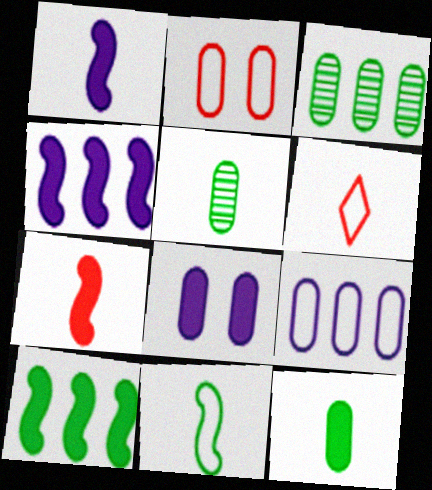[[1, 5, 6]]